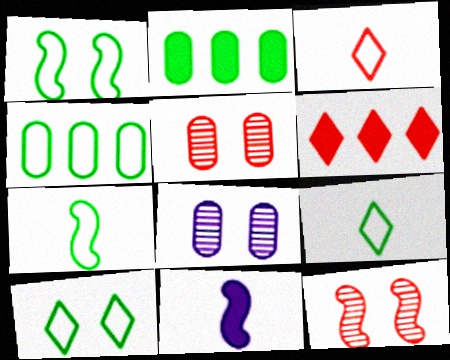[[1, 4, 9], 
[4, 7, 10], 
[6, 7, 8]]